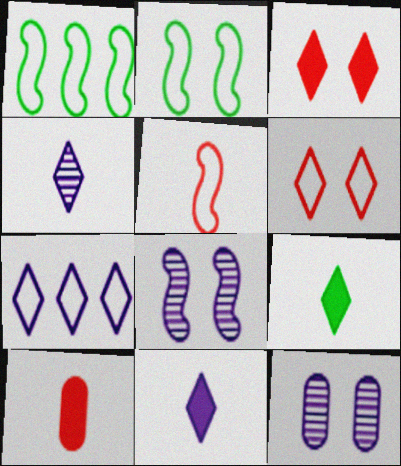[[2, 3, 12]]